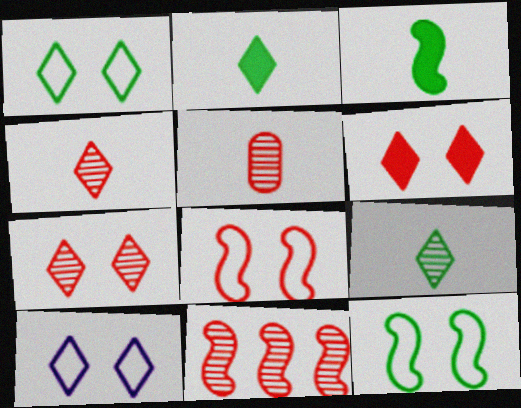[[5, 7, 11]]